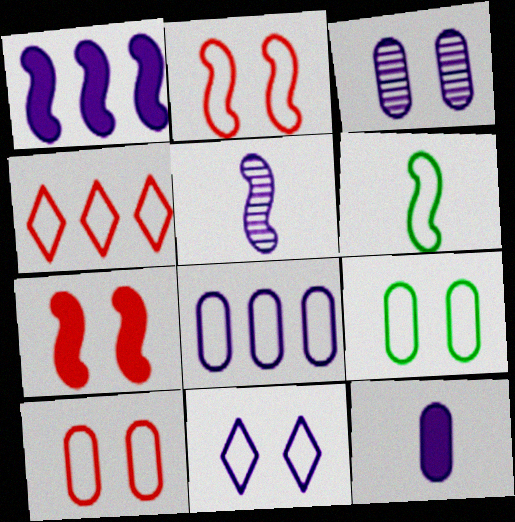[[2, 9, 11], 
[3, 8, 12]]